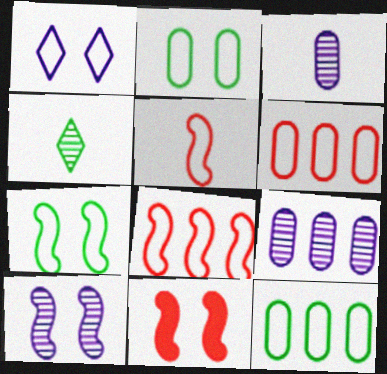[[1, 5, 12], 
[7, 10, 11]]